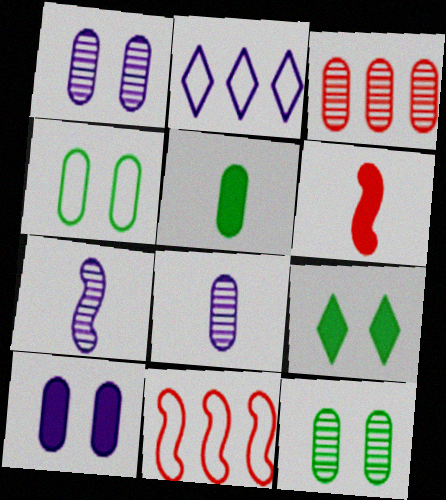[[2, 6, 12], 
[2, 7, 10], 
[3, 8, 12], 
[8, 9, 11]]